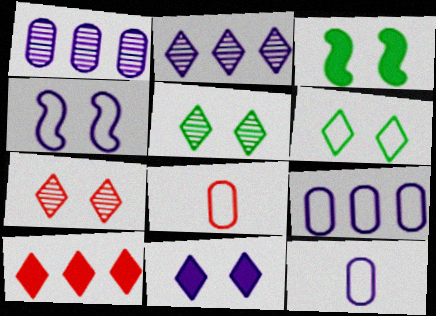[[2, 3, 8], 
[6, 7, 11]]